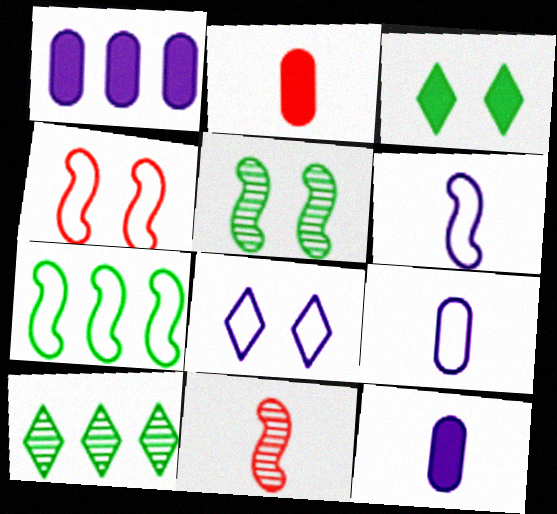[[4, 6, 7], 
[4, 10, 12]]